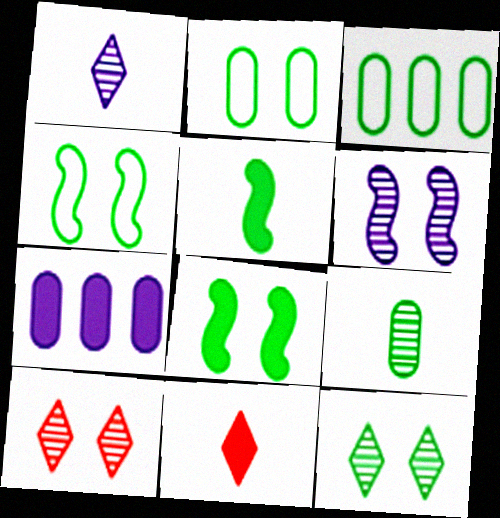[[2, 8, 12], 
[3, 5, 12], 
[3, 6, 11], 
[7, 8, 11]]